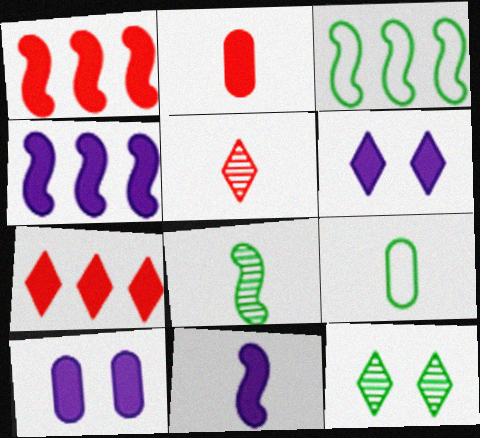[[3, 5, 10], 
[5, 9, 11]]